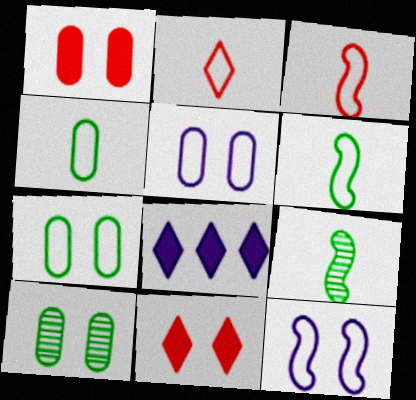[[1, 5, 10], 
[3, 8, 10], 
[10, 11, 12]]